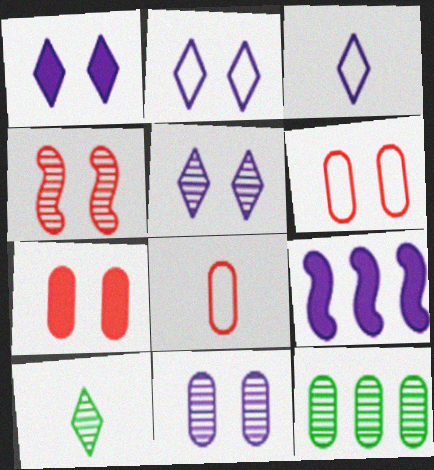[[1, 2, 5], 
[3, 9, 11], 
[6, 9, 10]]